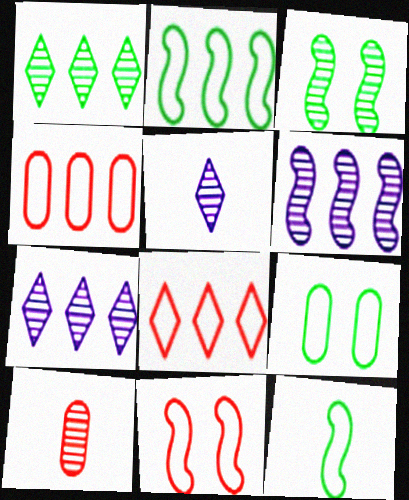[[3, 7, 10]]